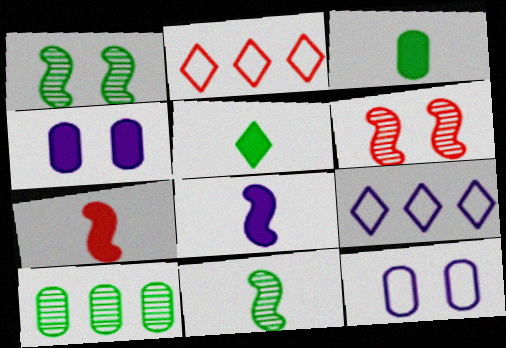[[2, 4, 11], 
[3, 6, 9]]